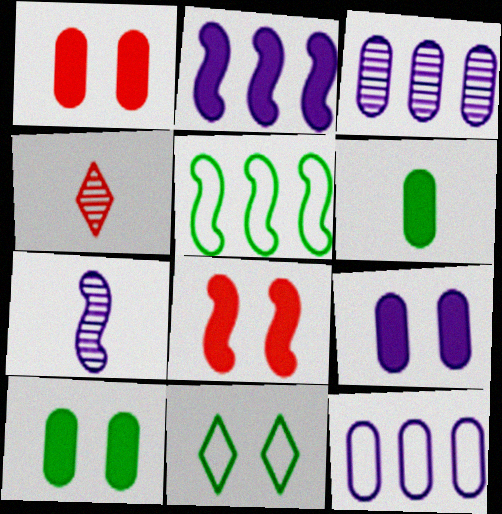[[1, 9, 10], 
[4, 5, 9], 
[5, 7, 8]]